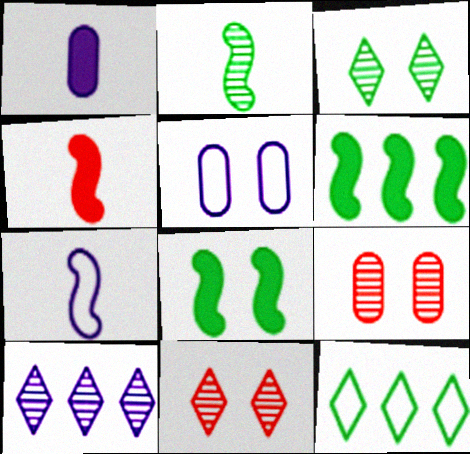[[2, 4, 7], 
[2, 9, 10], 
[5, 8, 11]]